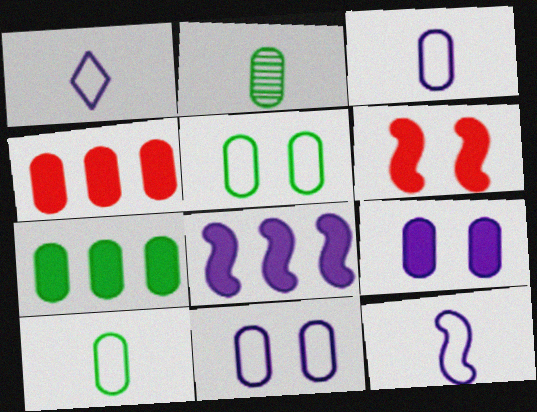[[1, 3, 12], 
[2, 4, 11], 
[2, 5, 7]]